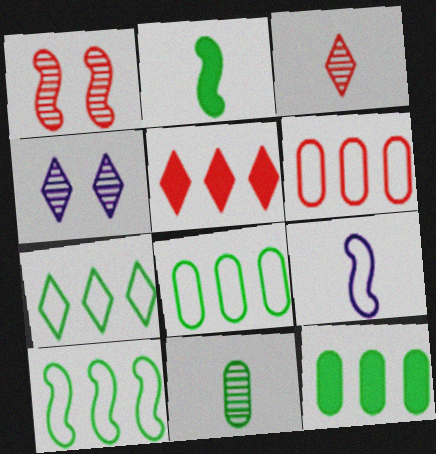[[2, 4, 6], 
[7, 8, 10]]